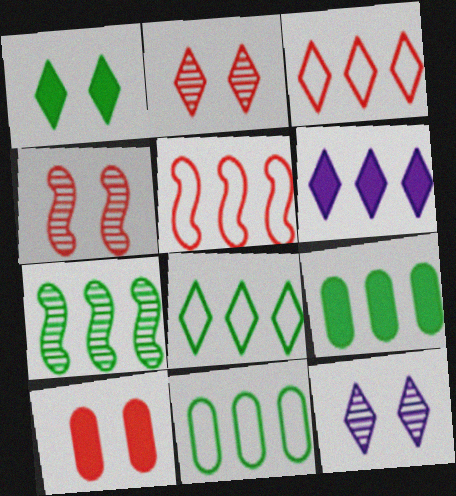[[7, 8, 9]]